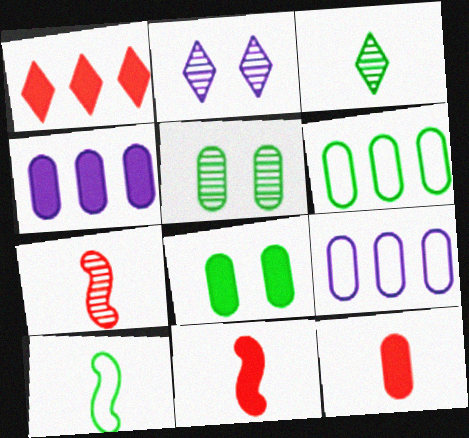[[2, 6, 11], 
[4, 8, 12], 
[5, 9, 12]]